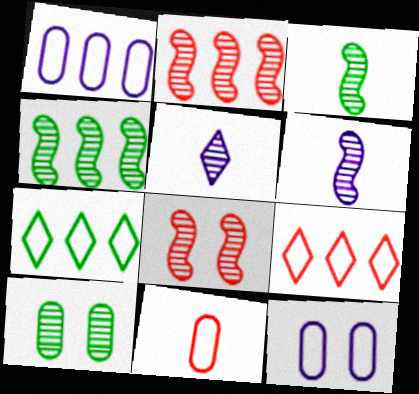[[2, 5, 10], 
[4, 6, 8]]